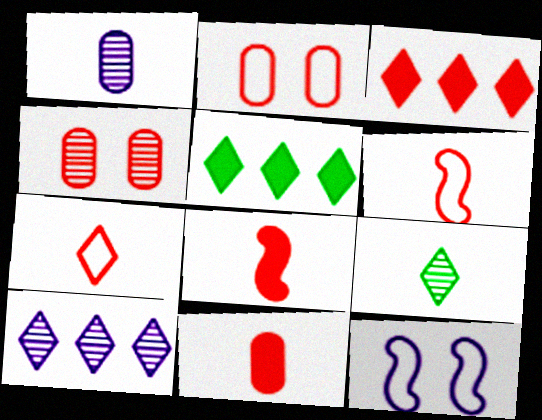[[3, 4, 6]]